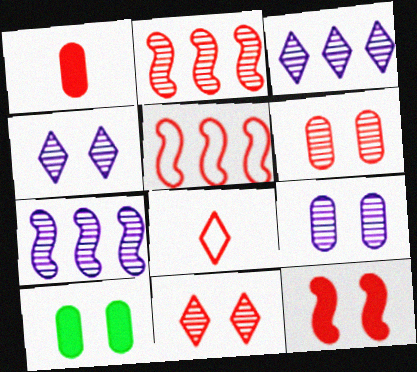[[1, 5, 11], 
[7, 8, 10]]